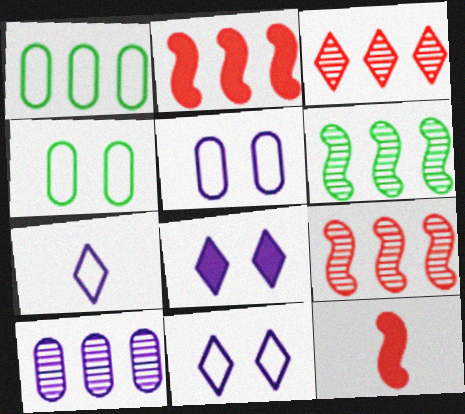[[3, 6, 10]]